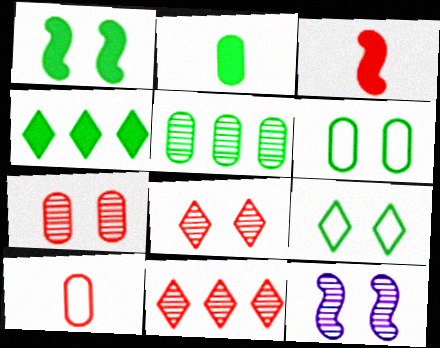[[1, 2, 4], 
[2, 5, 6], 
[4, 10, 12]]